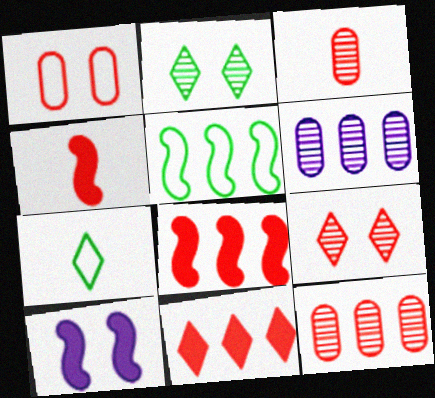[[1, 2, 10], 
[5, 6, 11], 
[7, 10, 12]]